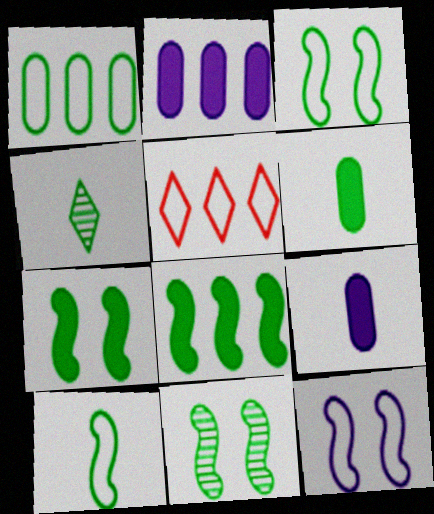[[1, 4, 7], 
[3, 7, 11], 
[4, 6, 10], 
[5, 9, 11], 
[8, 10, 11]]